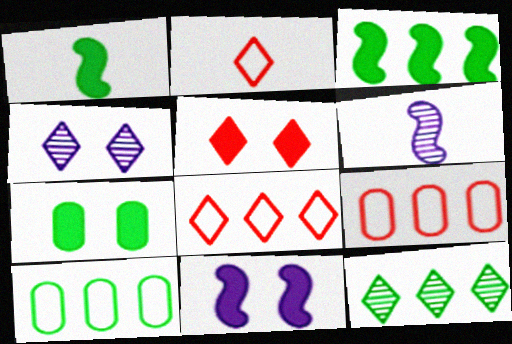[[1, 4, 9], 
[3, 10, 12], 
[5, 6, 10], 
[5, 7, 11], 
[6, 7, 8]]